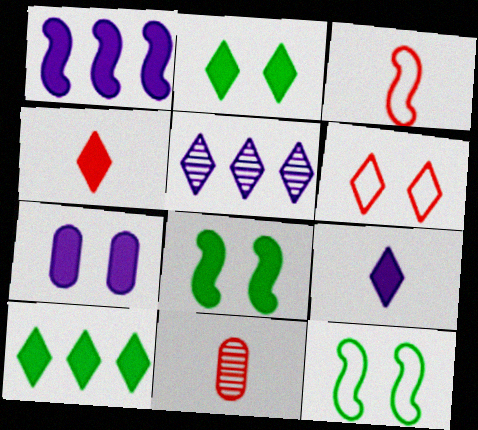[[1, 7, 9], 
[3, 4, 11]]